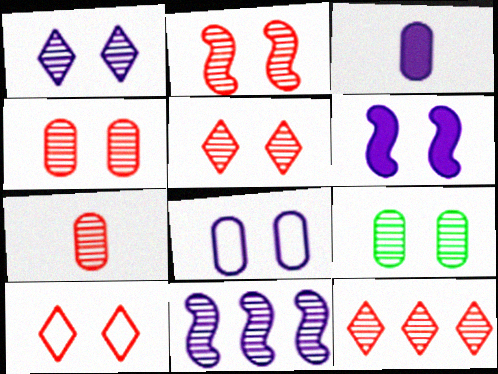[[1, 2, 9], 
[1, 6, 8], 
[2, 4, 5], 
[2, 7, 12], 
[6, 9, 10]]